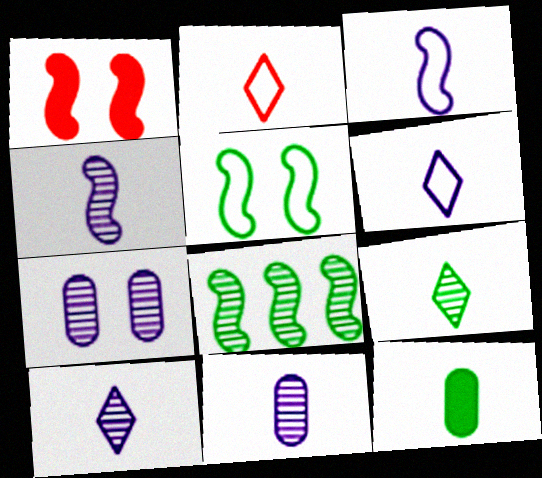[[1, 3, 8], 
[2, 4, 12], 
[4, 10, 11]]